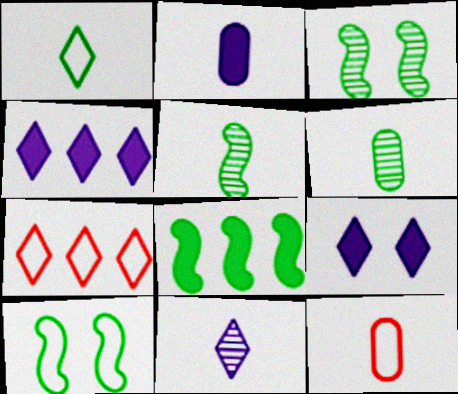[[2, 3, 7], 
[2, 6, 12], 
[3, 4, 12], 
[5, 8, 10]]